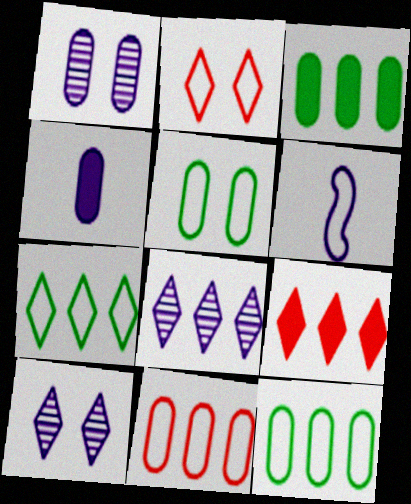[[2, 6, 12], 
[7, 8, 9]]